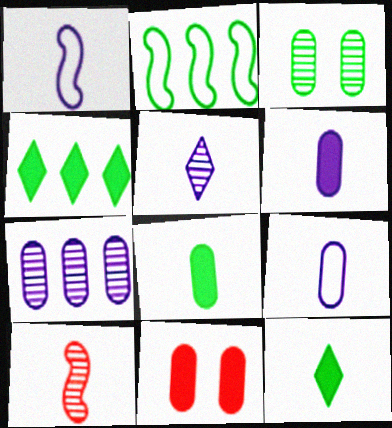[[1, 5, 6], 
[2, 3, 12], 
[2, 5, 11], 
[9, 10, 12]]